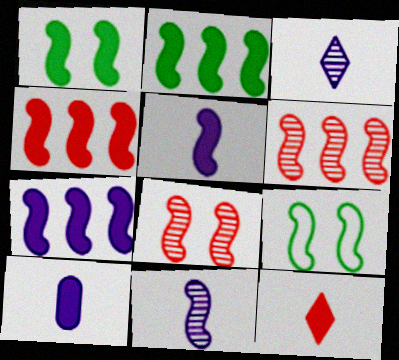[[1, 4, 5], 
[2, 4, 7], 
[4, 9, 11], 
[5, 6, 9]]